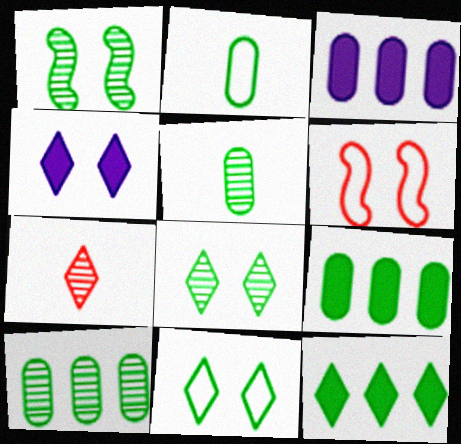[[1, 2, 12]]